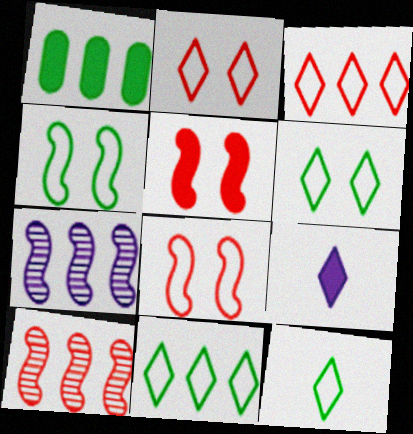[[1, 3, 7], 
[1, 5, 9], 
[6, 11, 12]]